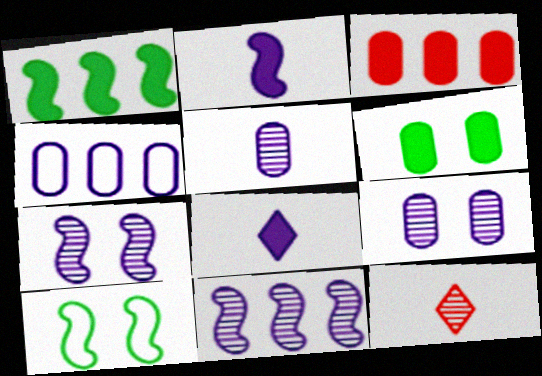[[4, 7, 8]]